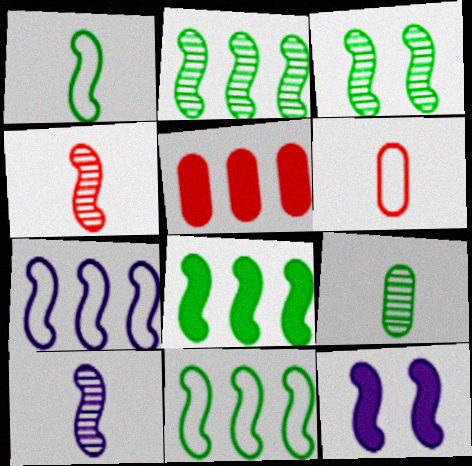[[1, 3, 8], 
[2, 8, 11], 
[4, 11, 12], 
[7, 10, 12]]